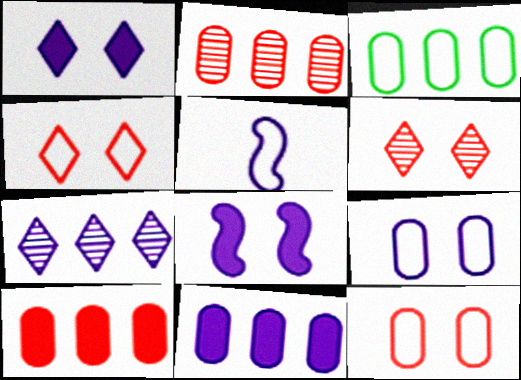[[2, 3, 11], 
[3, 4, 5]]